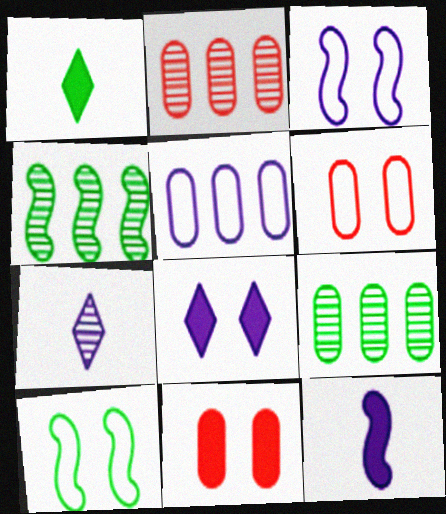[[1, 2, 3], 
[1, 9, 10]]